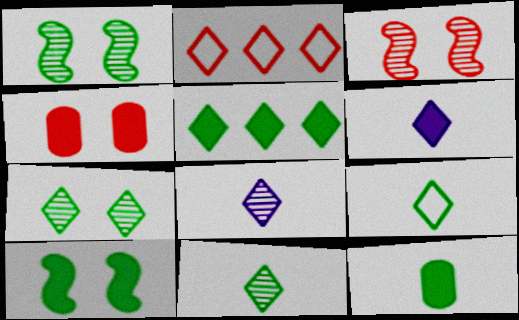[[2, 6, 7], 
[5, 7, 9], 
[5, 10, 12]]